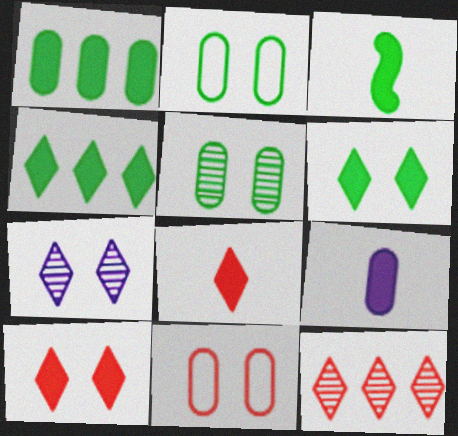[[1, 3, 6], 
[3, 8, 9]]